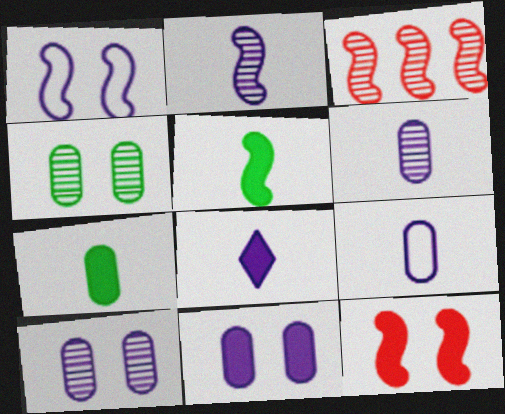[[1, 3, 5], 
[2, 8, 9]]